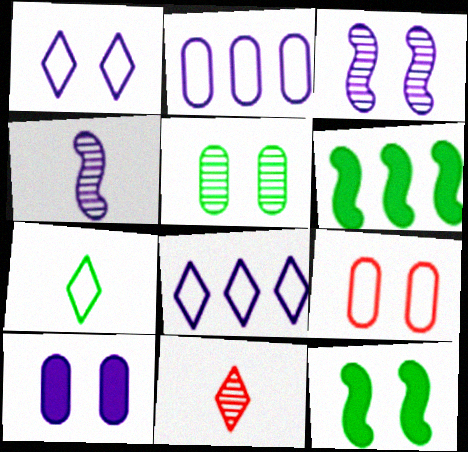[[1, 3, 10], 
[2, 11, 12], 
[4, 8, 10], 
[5, 6, 7], 
[5, 9, 10]]